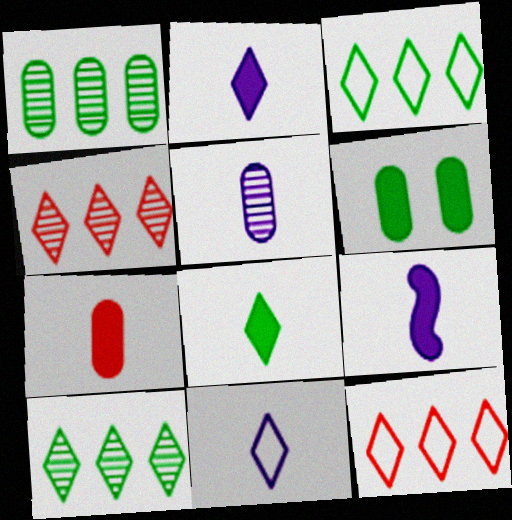[[5, 9, 11], 
[7, 8, 9]]